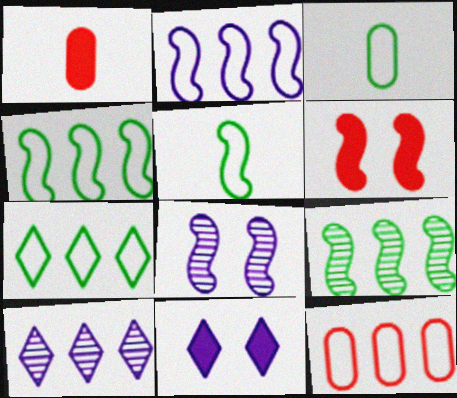[[1, 7, 8], 
[2, 7, 12], 
[3, 6, 10]]